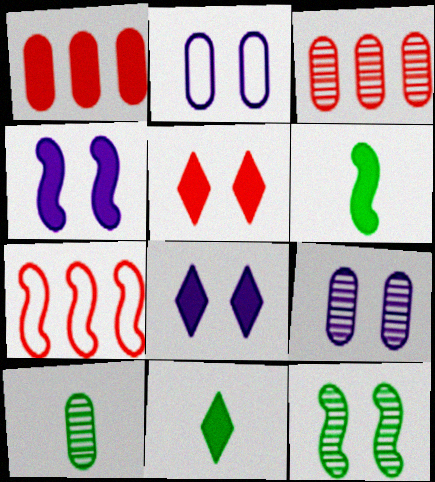[[1, 2, 10], 
[1, 4, 11], 
[1, 6, 8], 
[2, 5, 12], 
[3, 9, 10], 
[7, 8, 10], 
[7, 9, 11]]